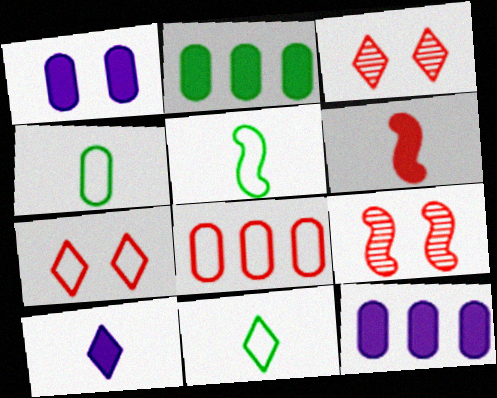[[3, 5, 12], 
[3, 6, 8], 
[4, 5, 11], 
[9, 11, 12]]